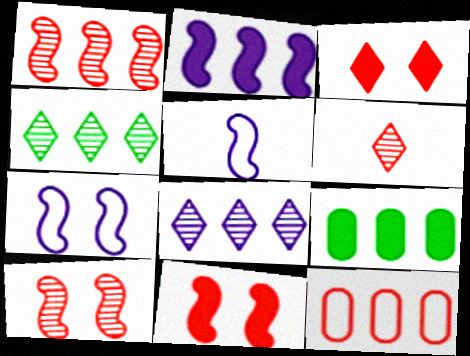[[2, 4, 12], 
[6, 7, 9], 
[6, 11, 12]]